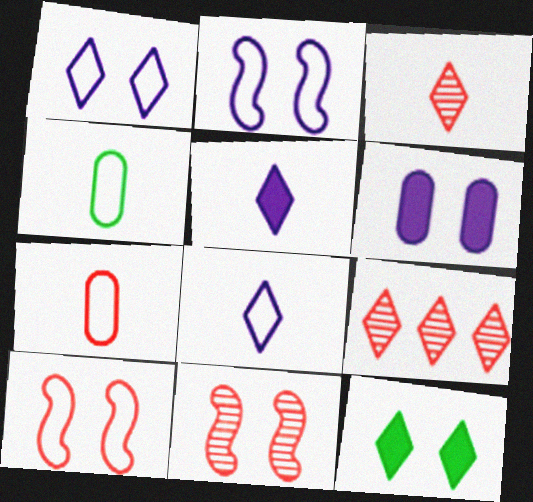[[8, 9, 12]]